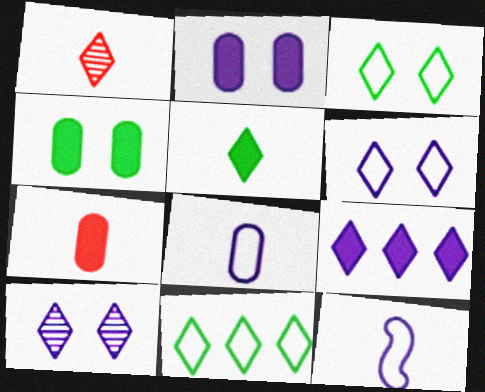[[1, 3, 9]]